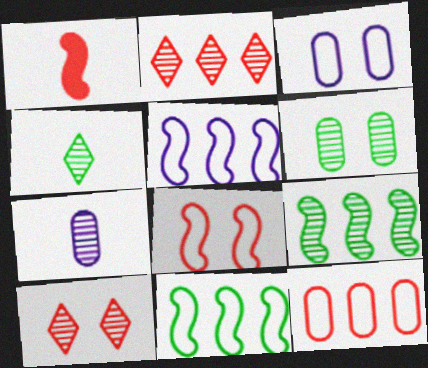[[1, 10, 12], 
[4, 6, 9], 
[7, 9, 10]]